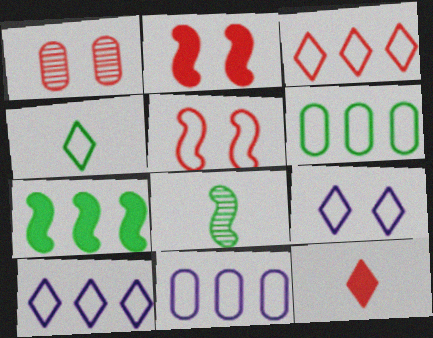[[3, 4, 9], 
[4, 5, 11]]